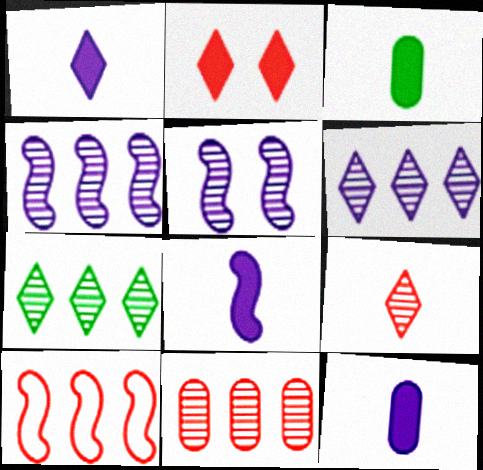[[1, 8, 12], 
[4, 7, 11]]